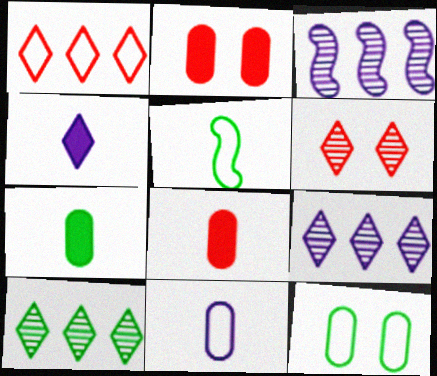[[2, 5, 9]]